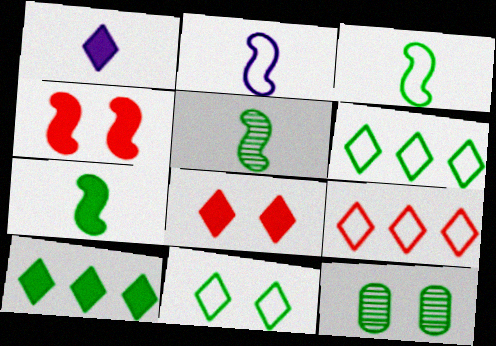[[1, 8, 10], 
[3, 5, 7], 
[3, 10, 12], 
[6, 7, 12]]